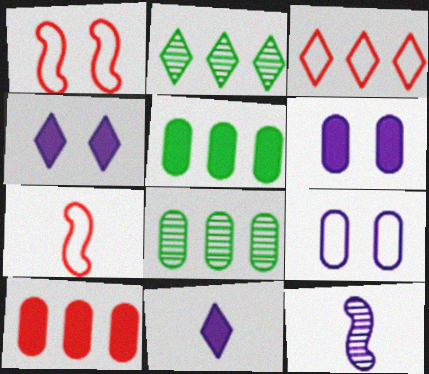[[1, 8, 11], 
[2, 6, 7], 
[4, 7, 8]]